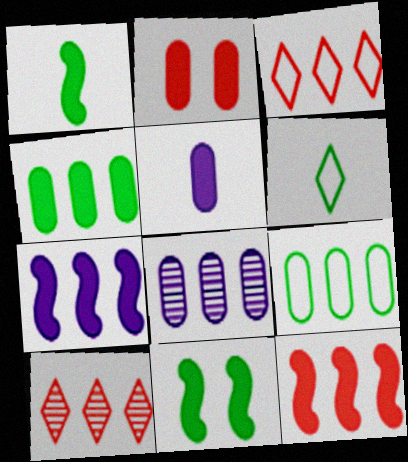[[2, 4, 5], 
[7, 9, 10]]